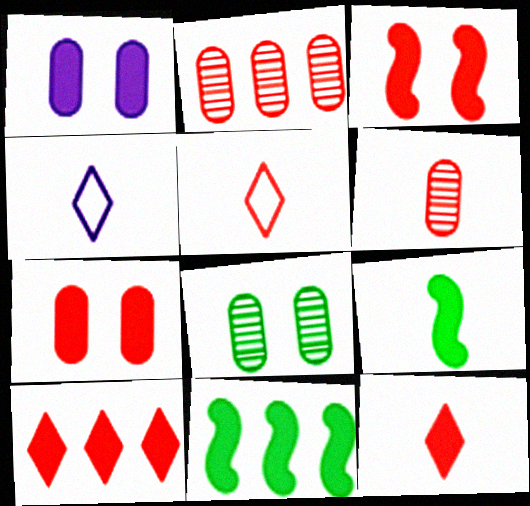[[1, 9, 10], 
[1, 11, 12], 
[2, 3, 5], 
[4, 6, 9]]